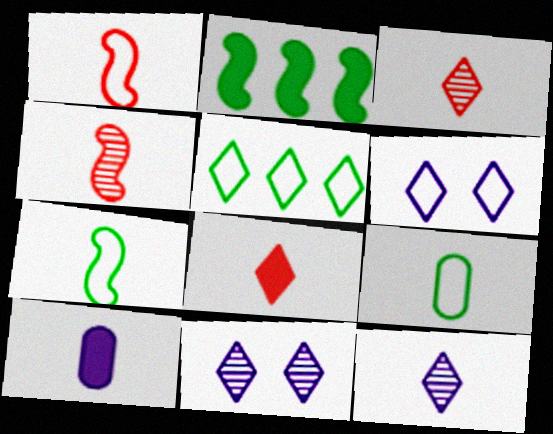[[3, 7, 10], 
[5, 8, 11]]